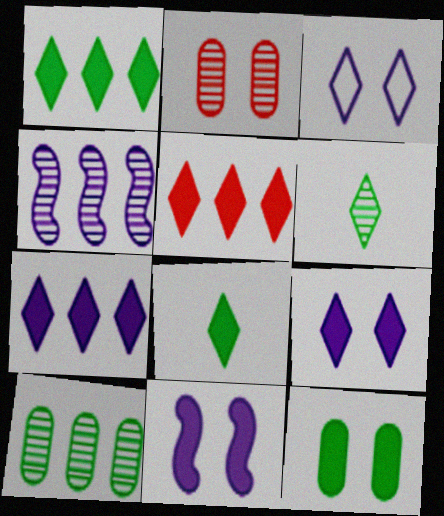[[1, 5, 7], 
[2, 4, 6], 
[3, 5, 6], 
[5, 8, 9]]